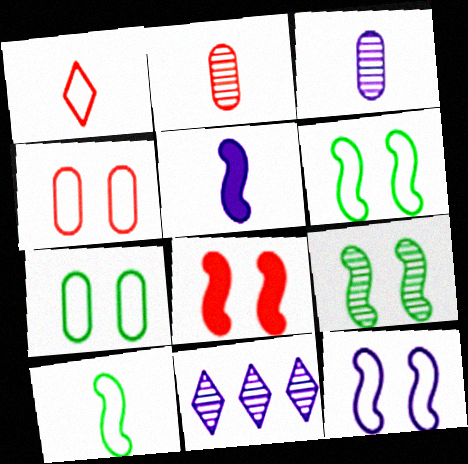[[2, 9, 11], 
[8, 9, 12]]